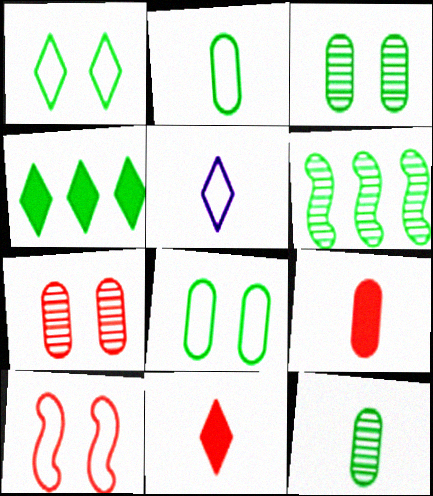[]